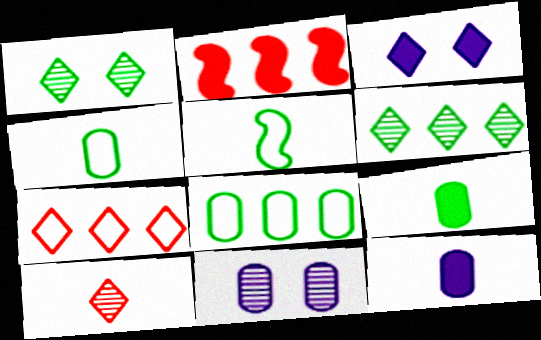[[2, 3, 9], 
[5, 10, 12]]